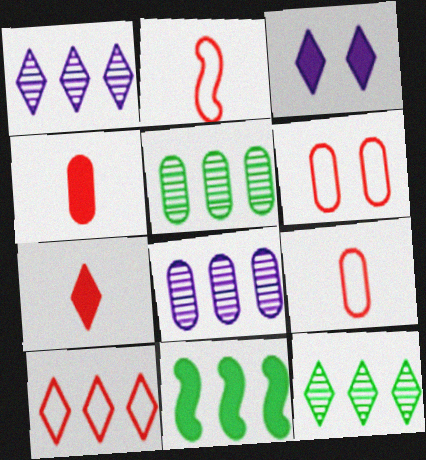[[2, 3, 5], 
[2, 6, 10], 
[3, 4, 11], 
[8, 10, 11]]